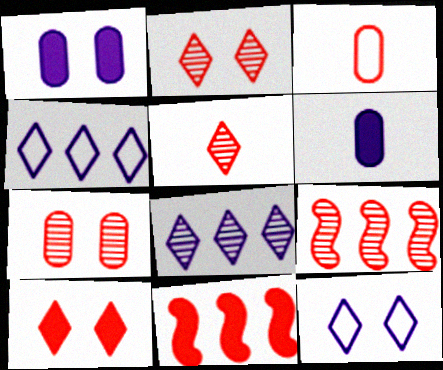[[2, 3, 11], 
[3, 9, 10], 
[5, 7, 9]]